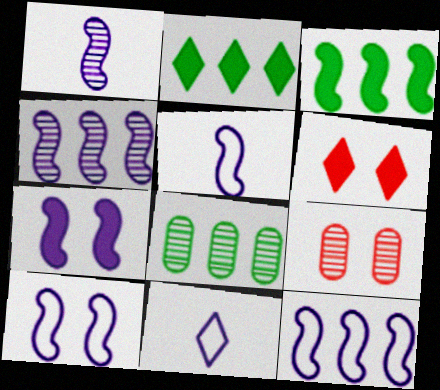[[1, 7, 12], 
[2, 5, 9], 
[3, 9, 11], 
[4, 5, 7], 
[5, 6, 8], 
[5, 10, 12]]